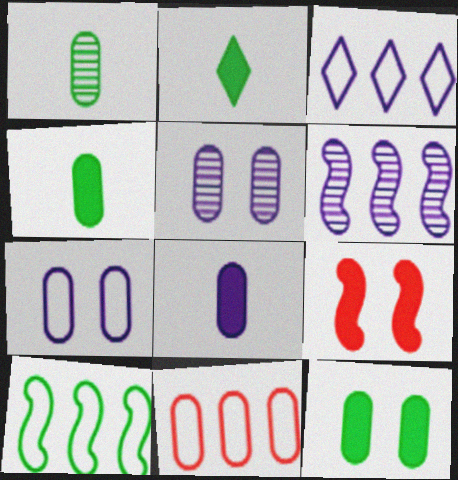[[1, 3, 9], 
[3, 10, 11], 
[4, 5, 11]]